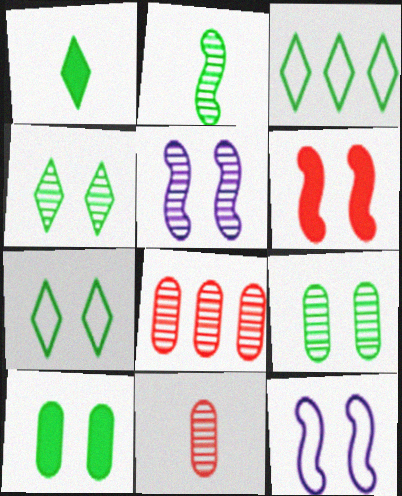[[1, 3, 4], 
[1, 8, 12], 
[2, 3, 10]]